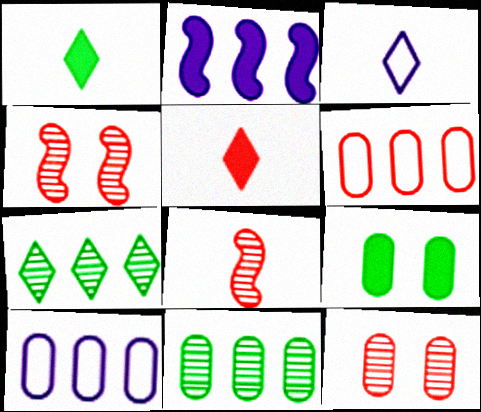[[1, 4, 10], 
[2, 5, 9], 
[2, 6, 7], 
[4, 5, 6]]